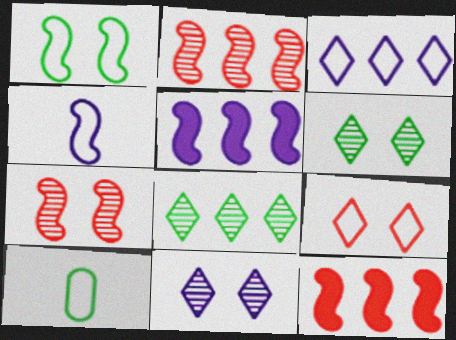[[10, 11, 12]]